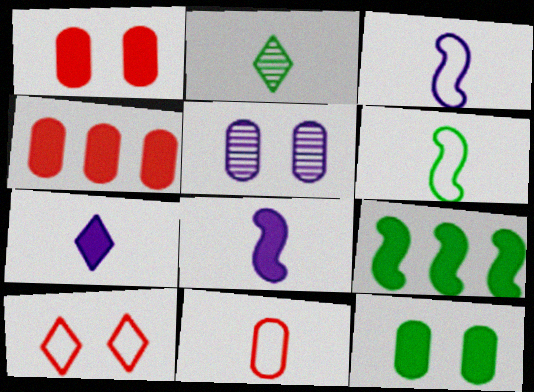[[1, 7, 9], 
[2, 8, 11]]